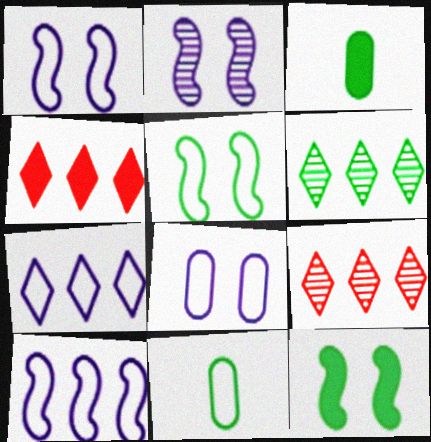[[1, 3, 9], 
[2, 4, 11], 
[3, 5, 6], 
[4, 6, 7], 
[6, 11, 12]]